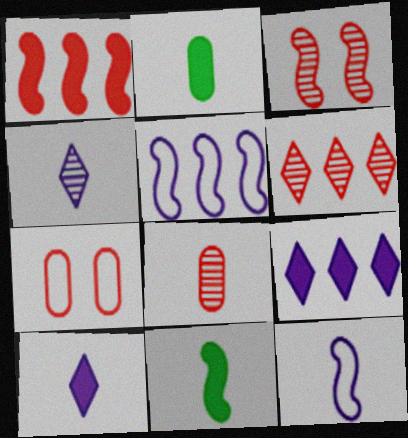[[3, 5, 11], 
[3, 6, 8]]